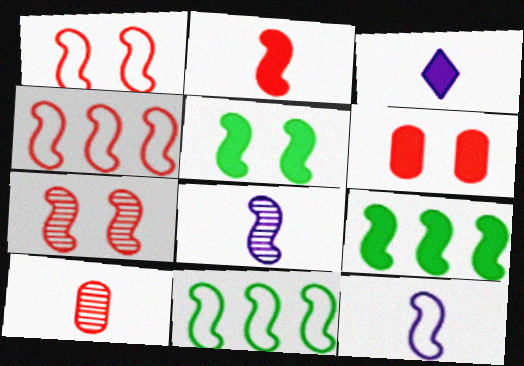[[1, 8, 9], 
[1, 11, 12], 
[2, 4, 7], 
[3, 6, 9], 
[4, 5, 8], 
[7, 9, 12]]